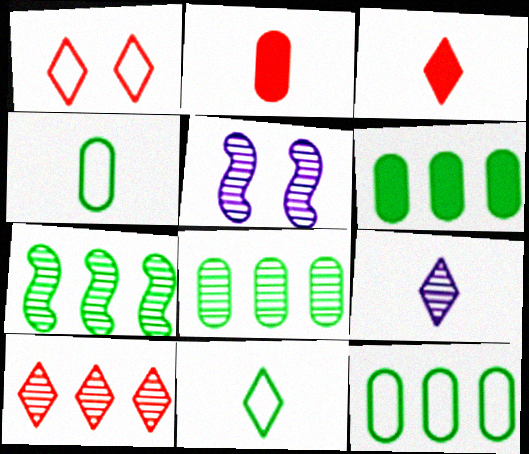[[1, 3, 10], 
[3, 5, 12], 
[3, 9, 11], 
[6, 8, 12]]